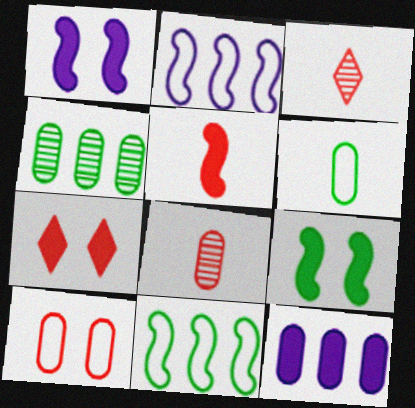[]